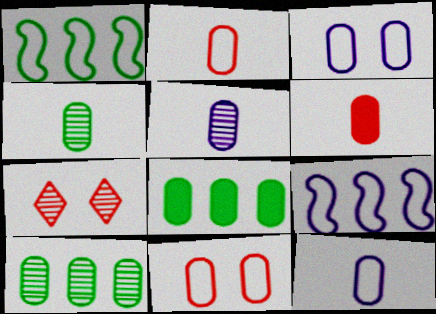[[3, 6, 10], 
[4, 6, 12], 
[5, 8, 11]]